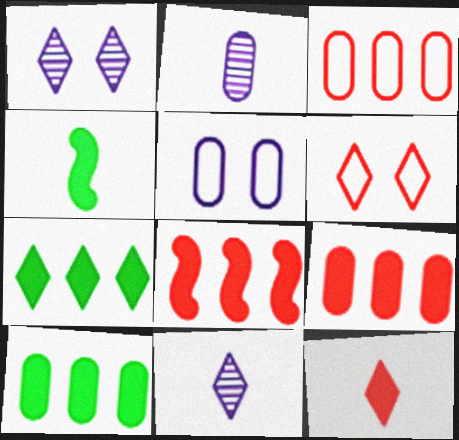[[1, 3, 4], 
[6, 7, 11]]